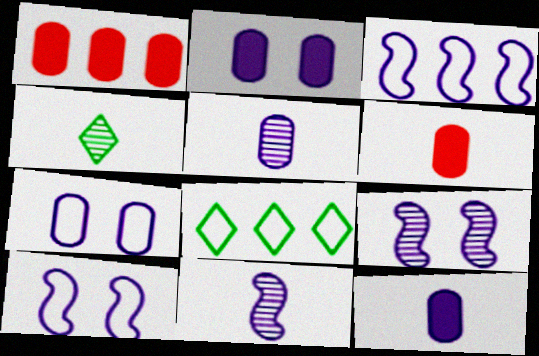[[1, 4, 10], 
[6, 8, 9]]